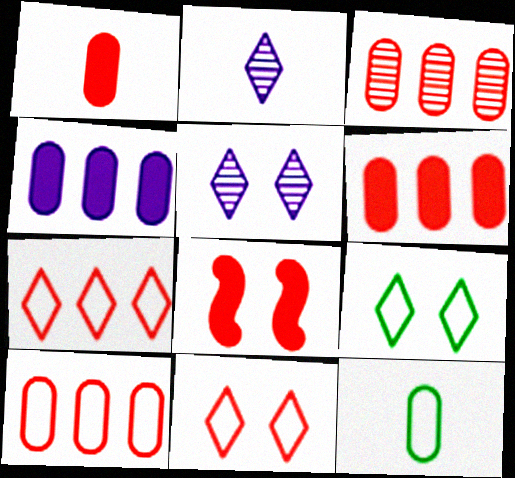[[3, 6, 10]]